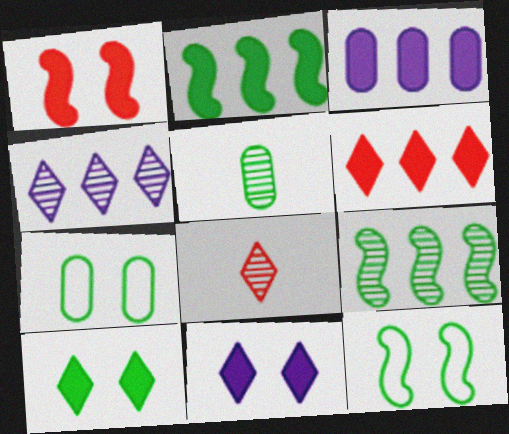[[2, 3, 6], 
[3, 8, 12]]